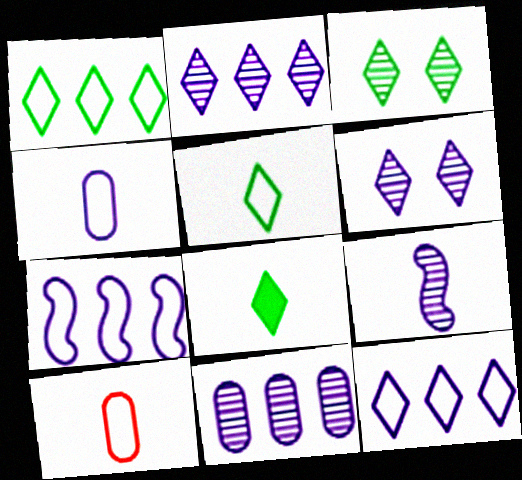[[1, 3, 8], 
[6, 9, 11], 
[8, 9, 10]]